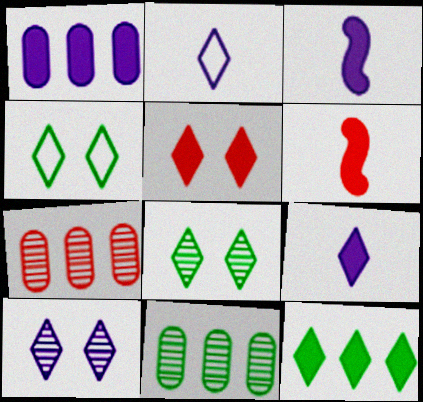[[3, 4, 7], 
[4, 5, 10], 
[5, 9, 12]]